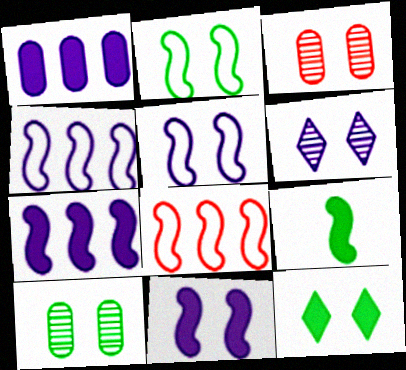[[2, 10, 12], 
[3, 5, 12]]